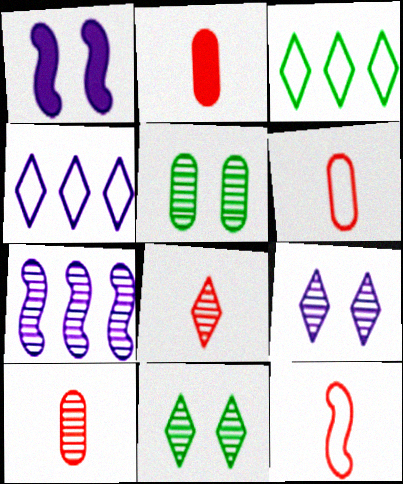[[1, 3, 10], 
[2, 6, 10], 
[2, 8, 12], 
[5, 7, 8], 
[7, 10, 11]]